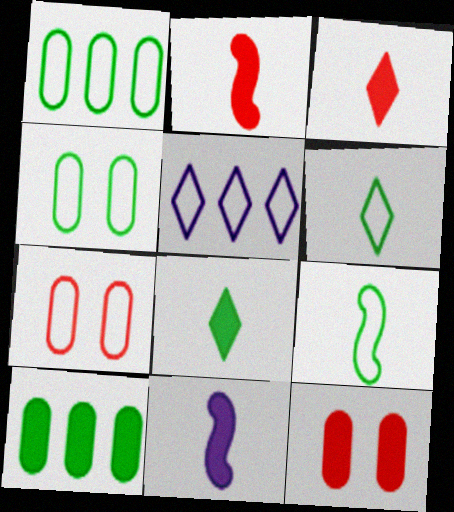[[5, 7, 9]]